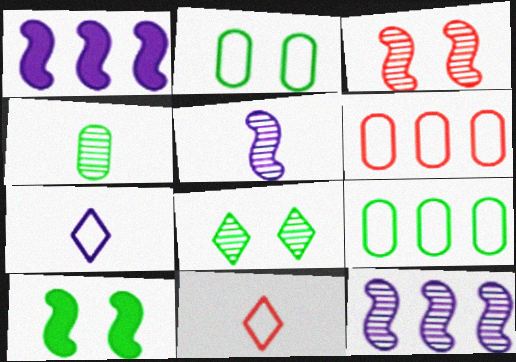[[2, 8, 10]]